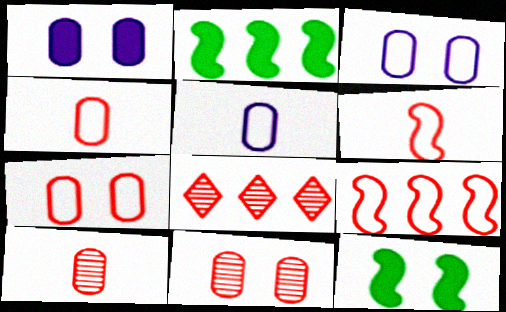[[5, 8, 12]]